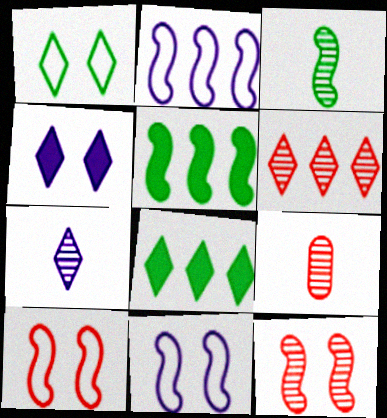[[3, 7, 9], 
[6, 9, 12], 
[8, 9, 11]]